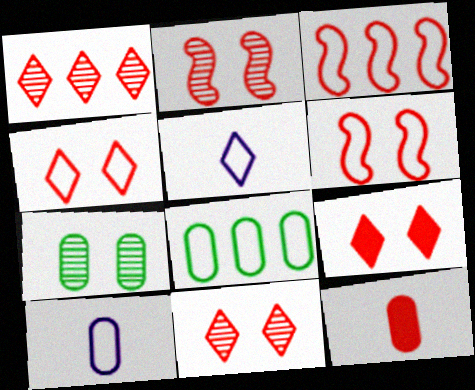[[1, 6, 12], 
[3, 11, 12], 
[4, 9, 11], 
[5, 6, 8]]